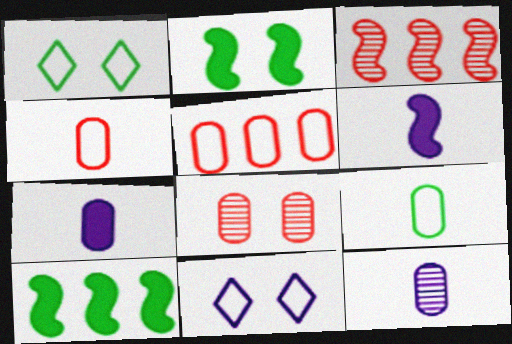[[1, 3, 7], 
[2, 8, 11]]